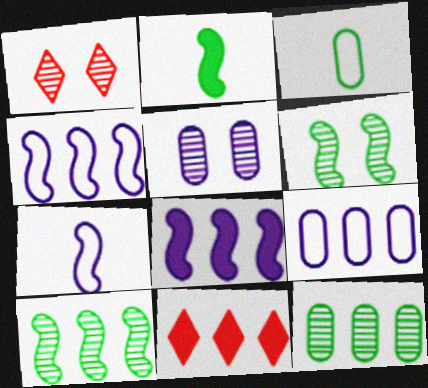[[1, 2, 9], 
[1, 3, 8], 
[1, 5, 6], 
[4, 11, 12], 
[9, 10, 11]]